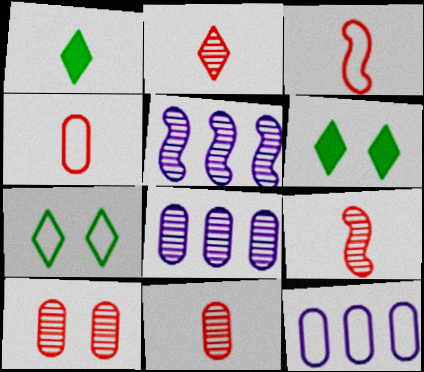[[2, 9, 11], 
[3, 6, 8], 
[3, 7, 12], 
[4, 5, 6], 
[6, 9, 12]]